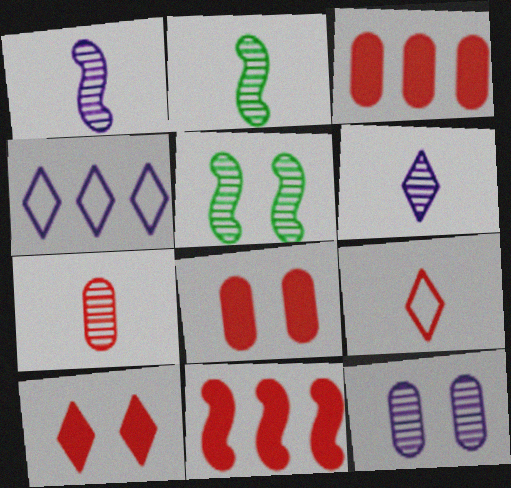[[2, 4, 8], 
[2, 6, 7]]